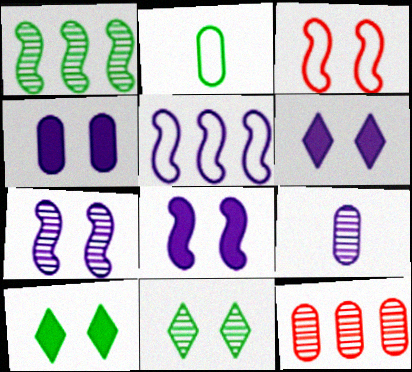[[1, 2, 10], 
[2, 4, 12], 
[3, 4, 11], 
[4, 6, 8], 
[5, 6, 9]]